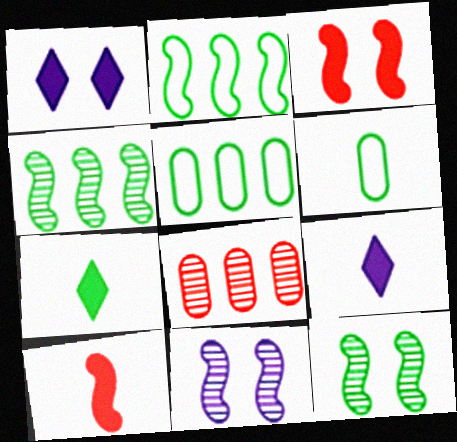[[2, 10, 11], 
[5, 7, 12]]